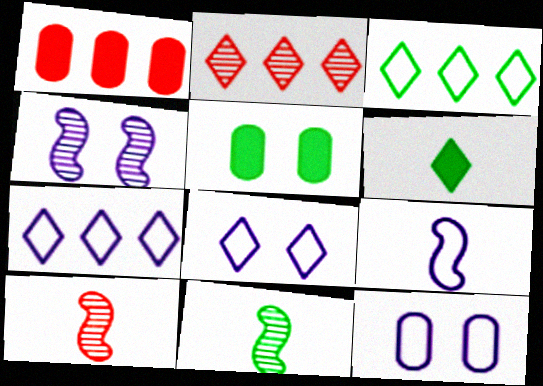[[1, 8, 11], 
[2, 5, 9], 
[2, 6, 8], 
[3, 5, 11], 
[5, 7, 10], 
[7, 9, 12]]